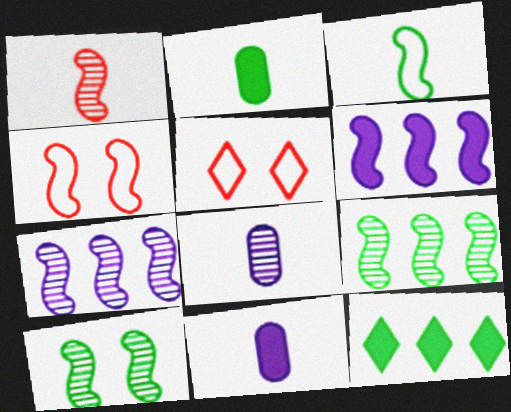[[1, 7, 10], 
[2, 5, 7], 
[4, 8, 12], 
[5, 9, 11]]